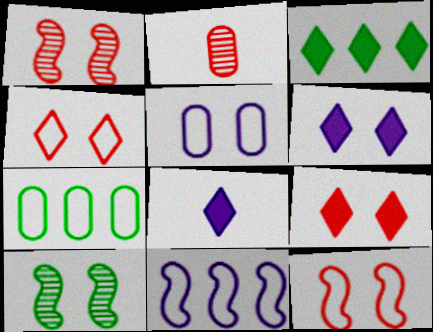[[1, 7, 8], 
[3, 8, 9], 
[5, 9, 10]]